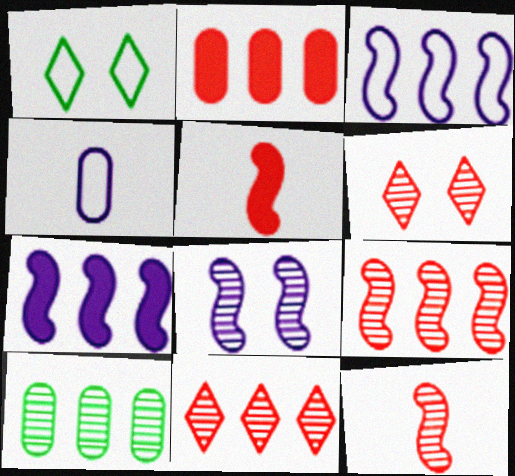[]